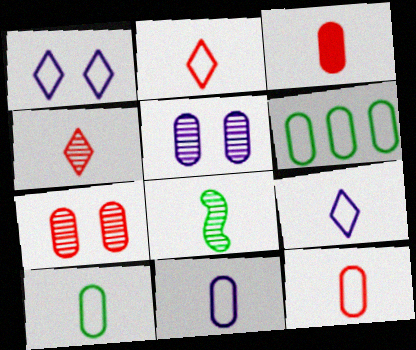[[3, 5, 6], 
[3, 8, 9], 
[10, 11, 12]]